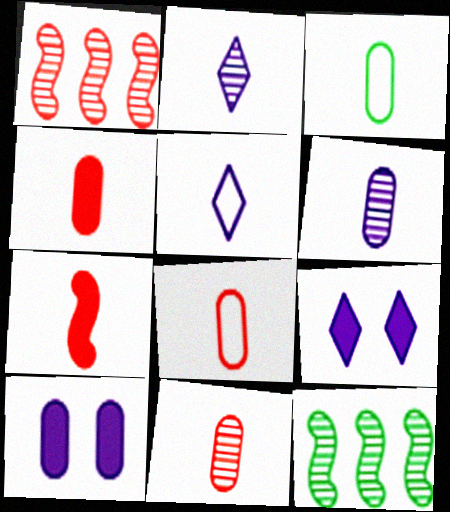[[1, 3, 9], 
[2, 3, 7], 
[3, 4, 6], 
[4, 8, 11], 
[8, 9, 12]]